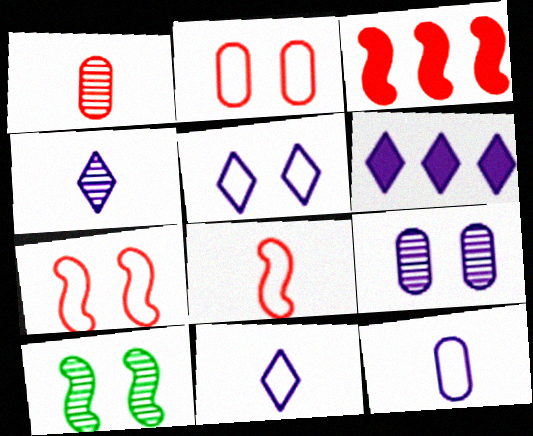[[4, 5, 6]]